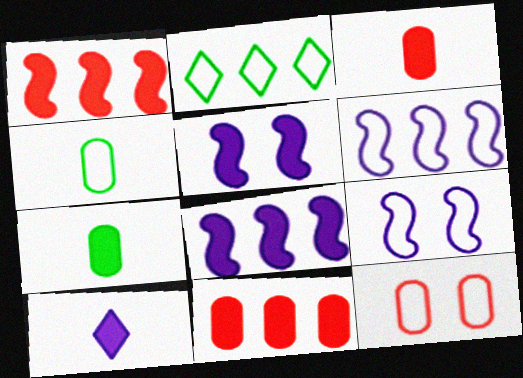[]